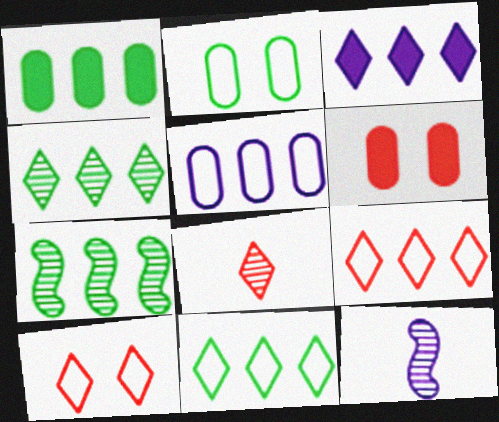[[1, 7, 11], 
[1, 10, 12], 
[3, 4, 9], 
[6, 11, 12]]